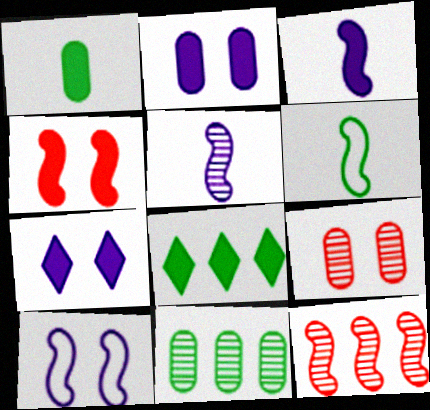[]